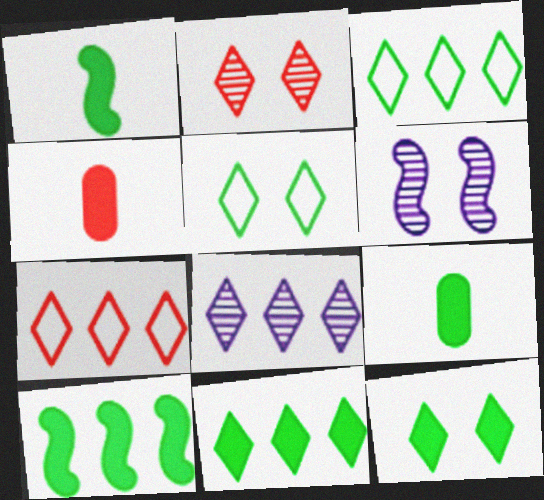[[3, 4, 6], 
[6, 7, 9], 
[7, 8, 11], 
[9, 10, 12]]